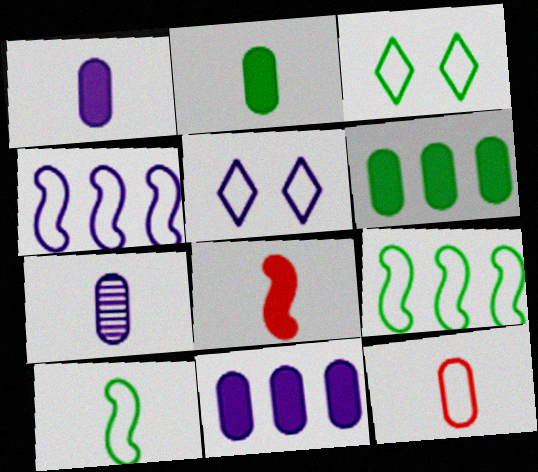[[2, 7, 12], 
[3, 4, 12], 
[5, 9, 12]]